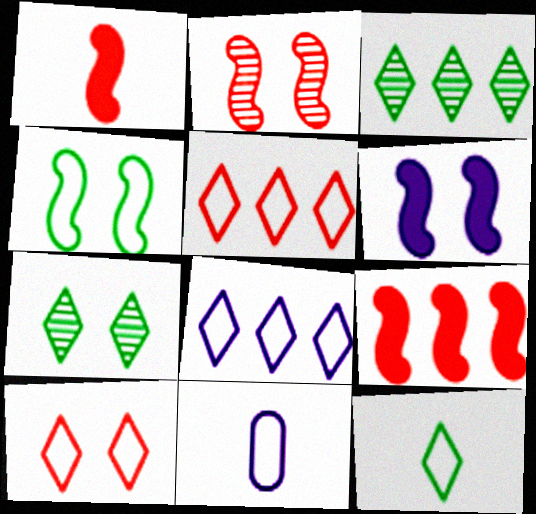[[2, 4, 6], 
[4, 5, 11], 
[7, 9, 11], 
[8, 10, 12]]